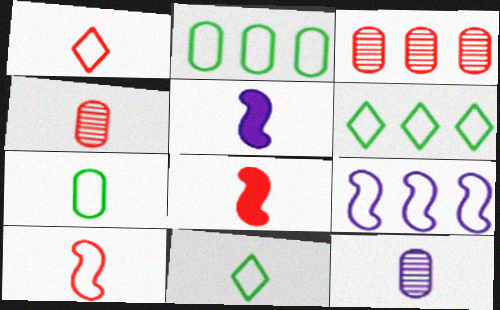[[1, 4, 8], 
[4, 5, 11], 
[8, 11, 12]]